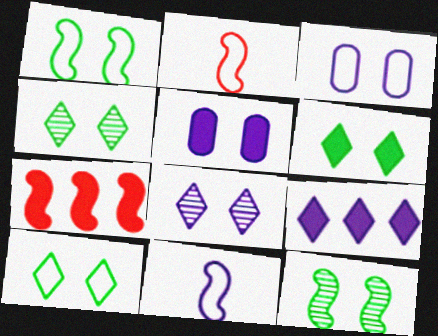[[4, 6, 10], 
[7, 11, 12]]